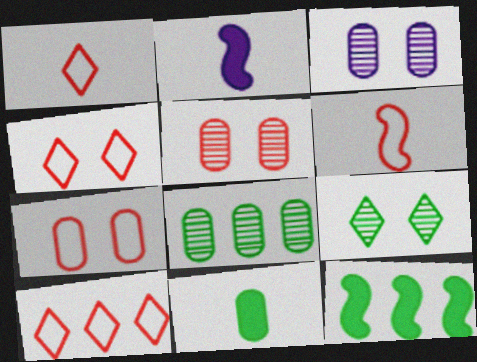[[1, 3, 12], 
[1, 4, 10], 
[2, 4, 8], 
[6, 7, 10]]